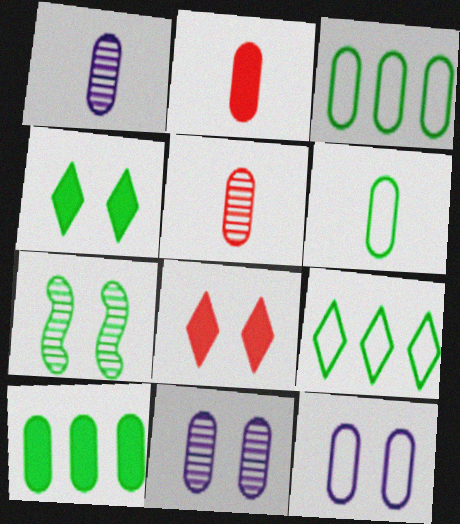[[1, 2, 6], 
[2, 3, 11], 
[5, 10, 12], 
[7, 8, 12]]